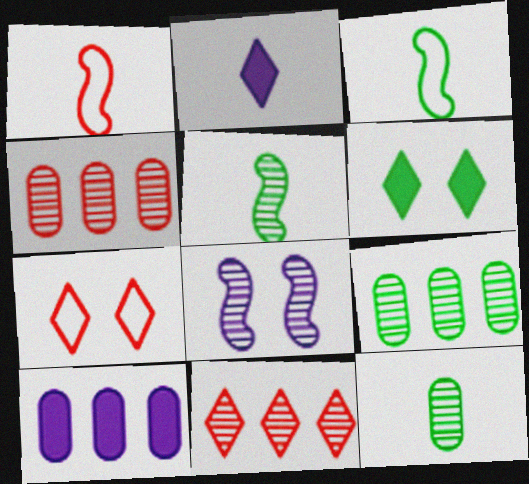[[1, 2, 12], 
[3, 6, 9], 
[5, 7, 10], 
[8, 11, 12]]